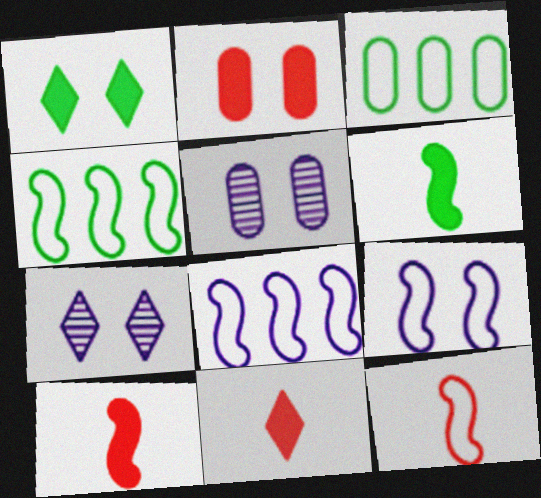[[3, 7, 10], 
[4, 5, 11], 
[4, 9, 12]]